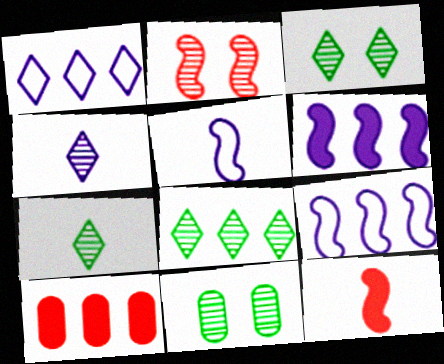[[1, 11, 12], 
[3, 5, 10], 
[3, 7, 8], 
[8, 9, 10]]